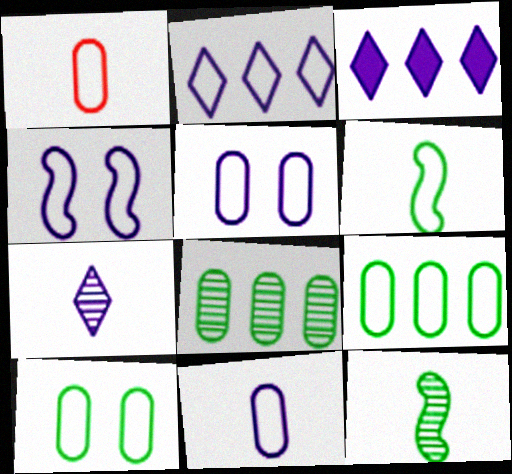[[1, 5, 9], 
[2, 4, 11]]